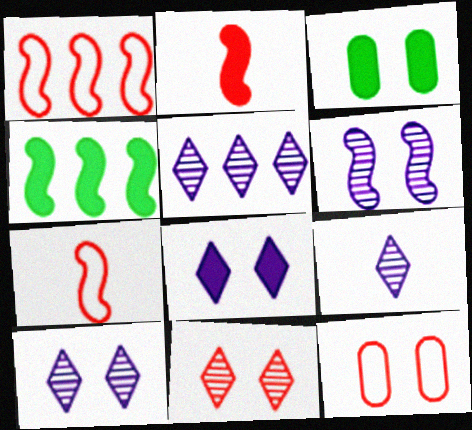[[1, 3, 9], 
[3, 5, 7], 
[4, 6, 7], 
[4, 9, 12], 
[5, 9, 10]]